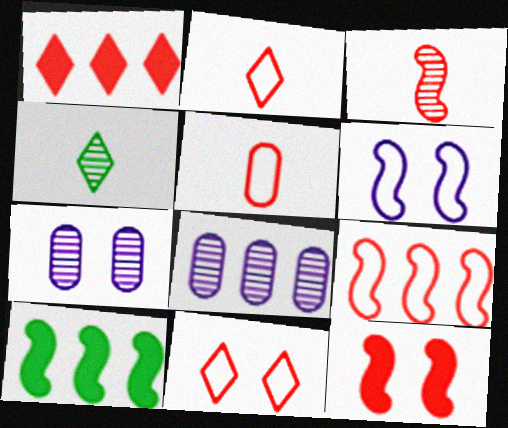[[2, 7, 10], 
[3, 6, 10], 
[3, 9, 12], 
[5, 9, 11]]